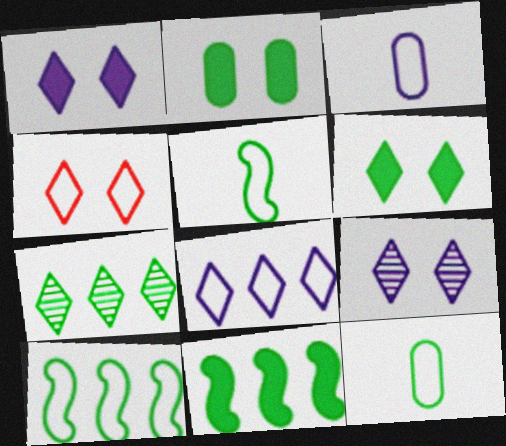[[2, 5, 7], 
[3, 4, 10], 
[4, 6, 9]]